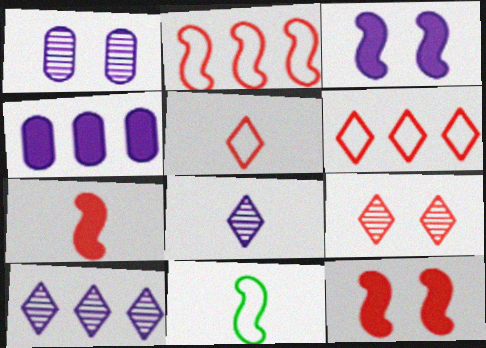[[4, 9, 11]]